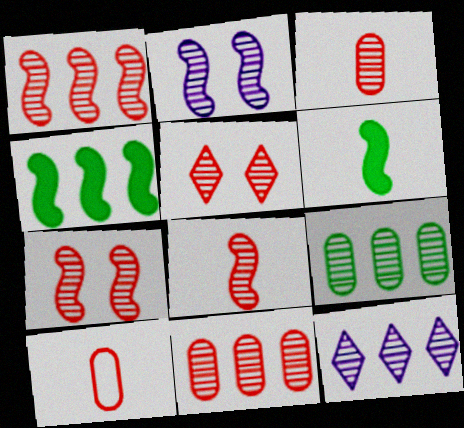[[1, 3, 5], 
[1, 7, 8], 
[1, 9, 12], 
[5, 8, 11]]